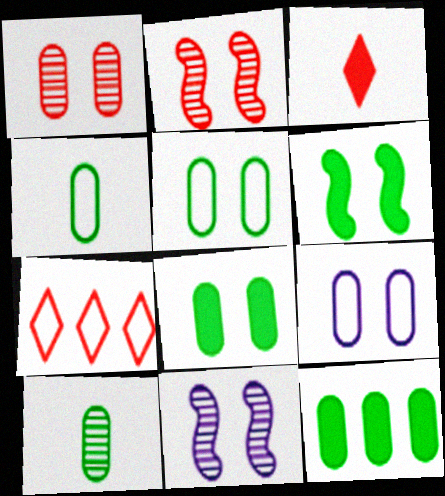[[1, 8, 9], 
[5, 10, 12]]